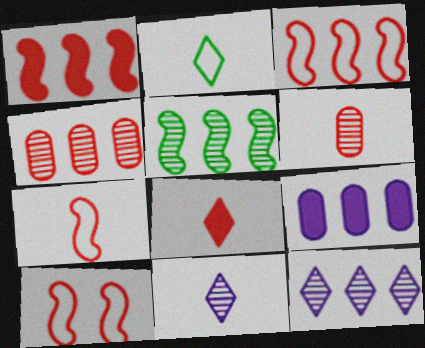[[2, 8, 11], 
[3, 7, 10], 
[4, 5, 12], 
[4, 8, 10], 
[6, 7, 8]]